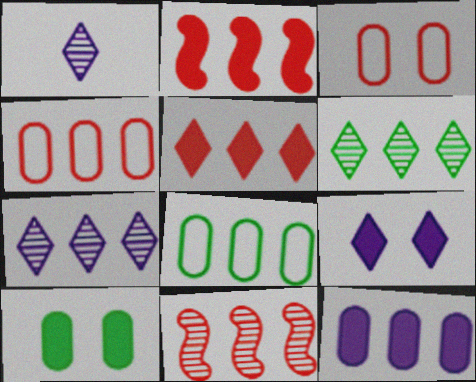[[2, 7, 8], 
[4, 5, 11]]